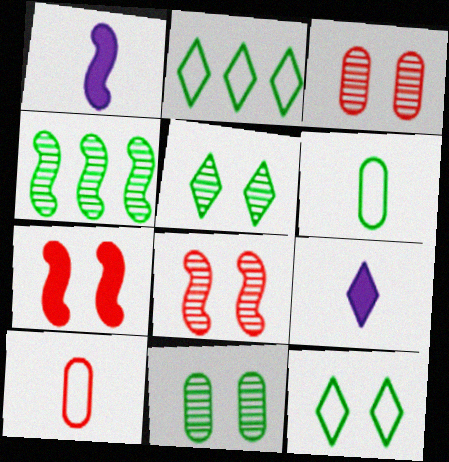[[1, 2, 3]]